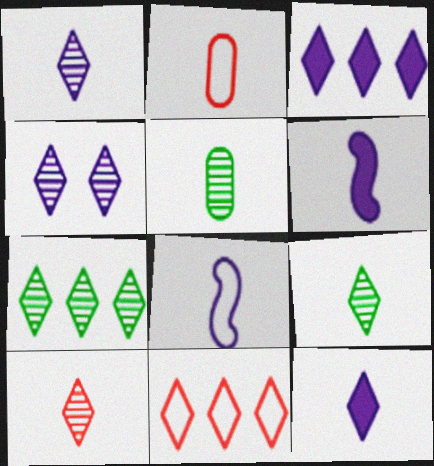[[1, 9, 10], 
[2, 6, 9], 
[3, 7, 11], 
[4, 7, 10]]